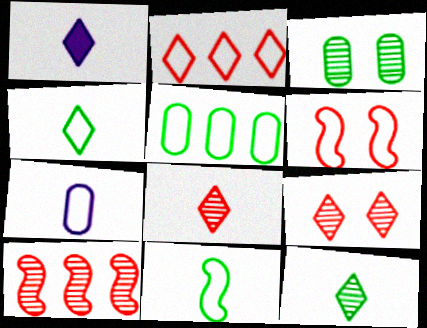[[1, 4, 8]]